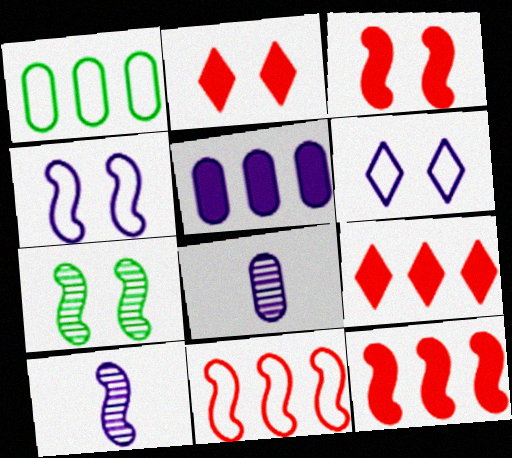[[1, 2, 10], 
[3, 4, 7], 
[5, 6, 10]]